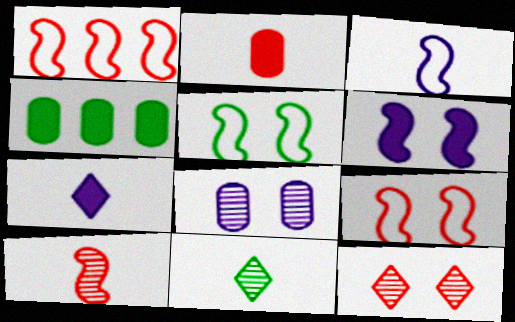[[1, 2, 12], 
[1, 3, 5], 
[2, 3, 11], 
[3, 4, 12], 
[4, 5, 11]]